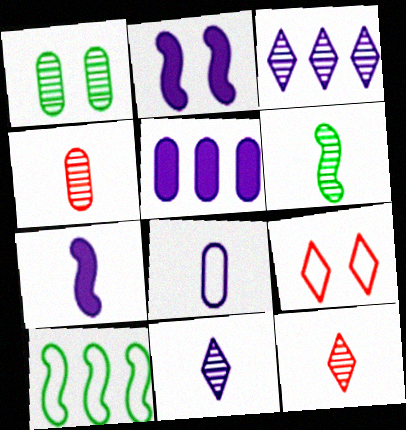[[1, 2, 9], 
[2, 3, 8], 
[4, 6, 11], 
[5, 6, 9], 
[7, 8, 11], 
[8, 9, 10]]